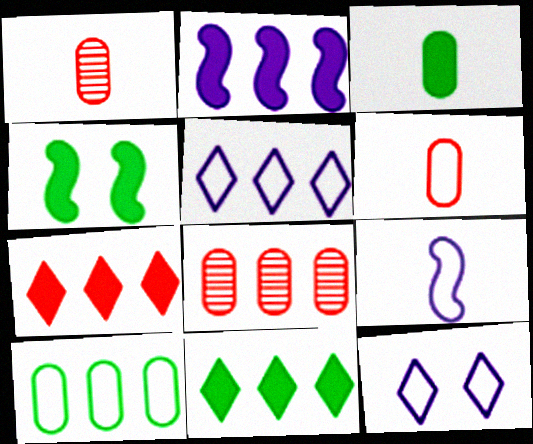[[1, 4, 5], 
[3, 4, 11]]